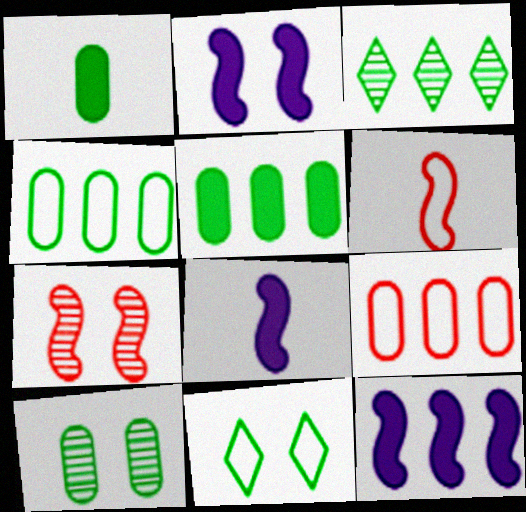[[1, 4, 10], 
[2, 8, 12], 
[3, 9, 12]]